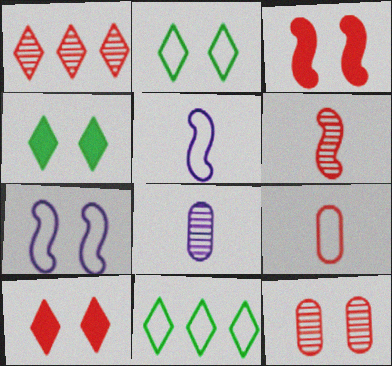[[1, 3, 9], 
[1, 6, 12], 
[3, 8, 11], 
[4, 7, 12], 
[7, 9, 11]]